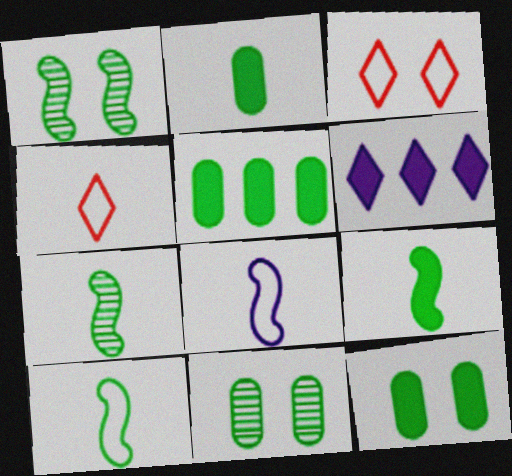[[2, 5, 12], 
[7, 9, 10]]